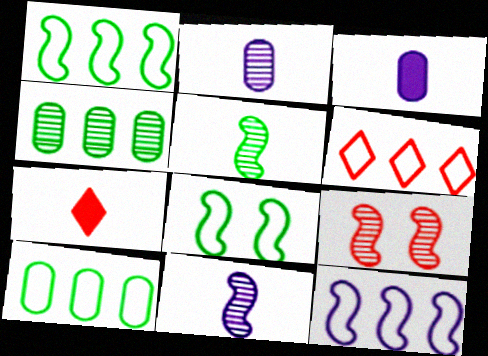[[6, 10, 12]]